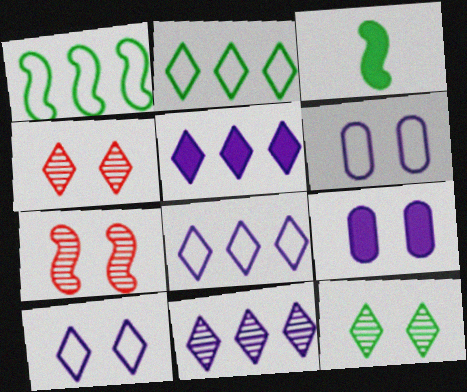[[5, 8, 11]]